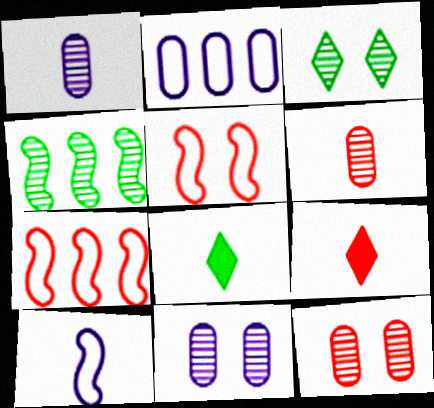[[6, 8, 10], 
[7, 8, 11], 
[7, 9, 12]]